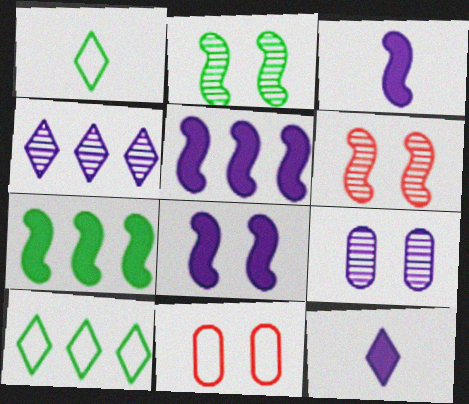[[3, 5, 8]]